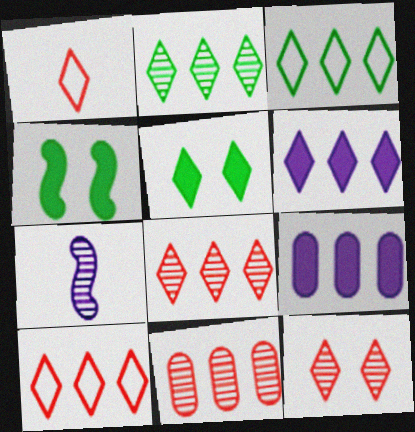[[2, 6, 10], 
[3, 6, 8]]